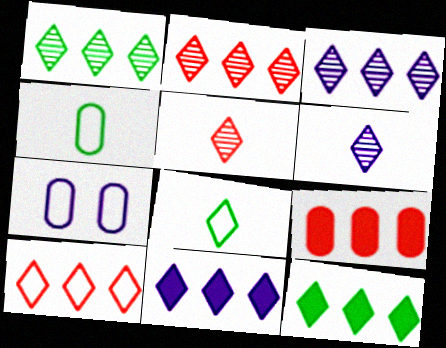[[1, 2, 3], 
[1, 10, 11], 
[3, 10, 12]]